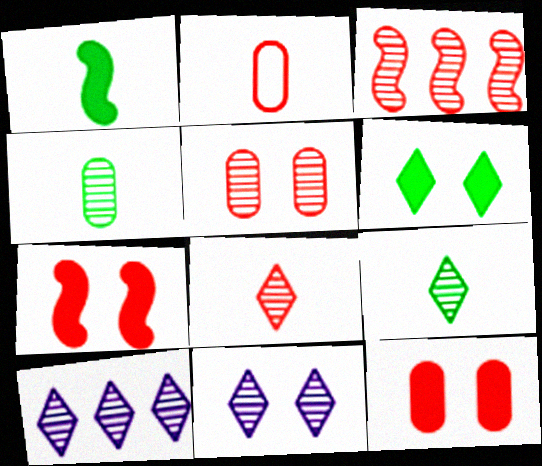[[3, 4, 11], 
[3, 5, 8]]